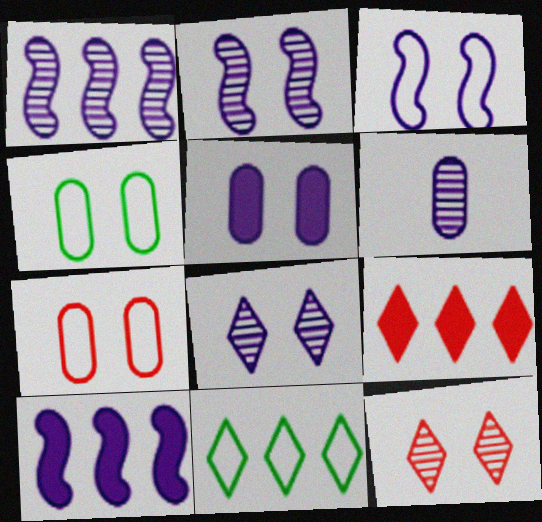[[1, 6, 8], 
[3, 5, 8]]